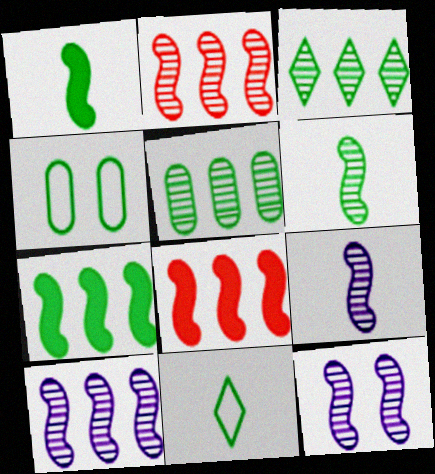[[1, 3, 4], 
[2, 6, 12], 
[9, 10, 12]]